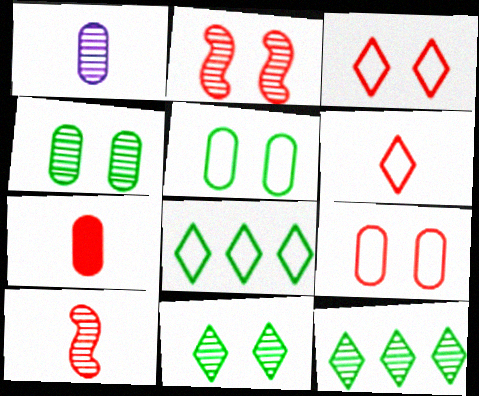[[1, 2, 12], 
[6, 7, 10]]